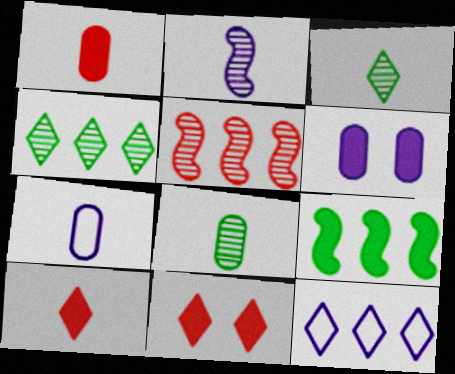[[1, 7, 8], 
[2, 6, 12], 
[3, 11, 12], 
[6, 9, 10]]